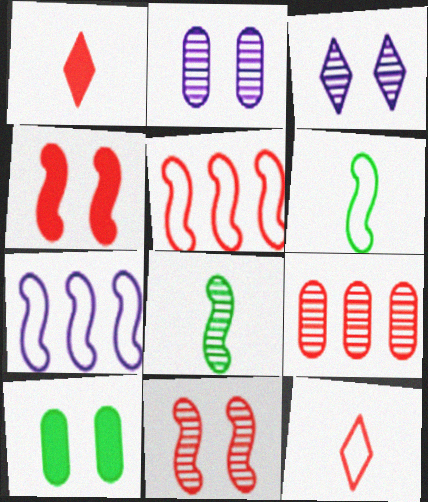[[3, 8, 9], 
[4, 7, 8], 
[4, 9, 12]]